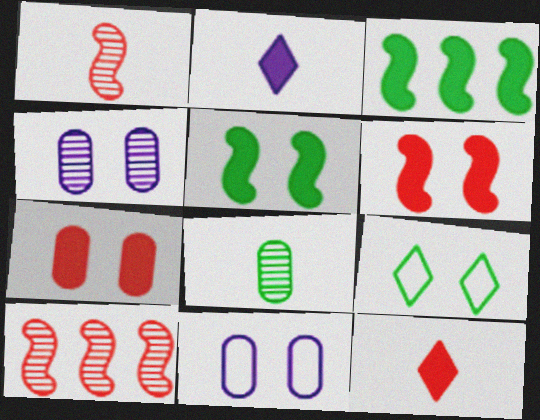[[2, 3, 7], 
[3, 8, 9], 
[4, 6, 9]]